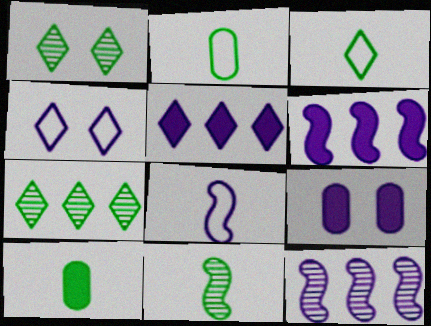[[3, 10, 11]]